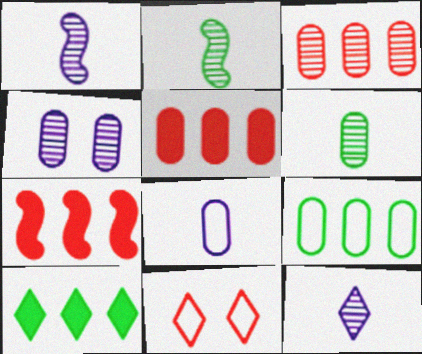[[3, 4, 6], 
[10, 11, 12]]